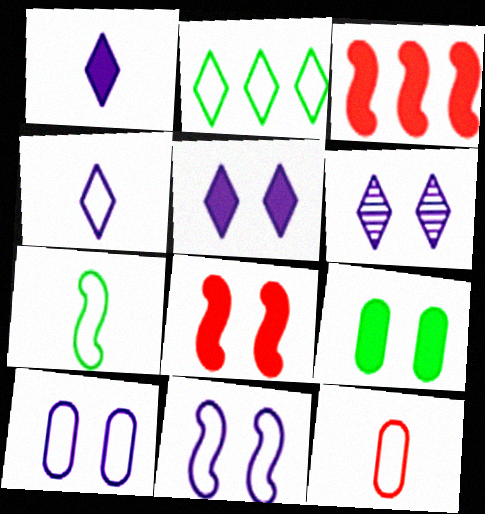[[1, 3, 9], 
[2, 11, 12], 
[4, 7, 12], 
[5, 8, 9]]